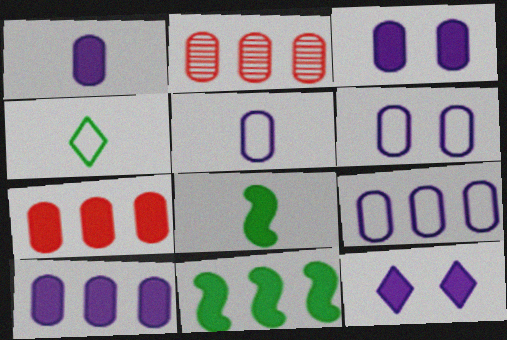[[1, 3, 10], 
[5, 6, 9], 
[7, 8, 12]]